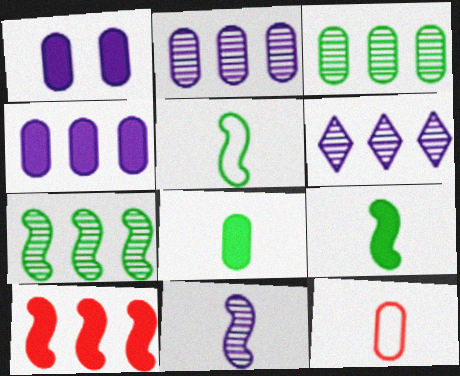[[1, 3, 12]]